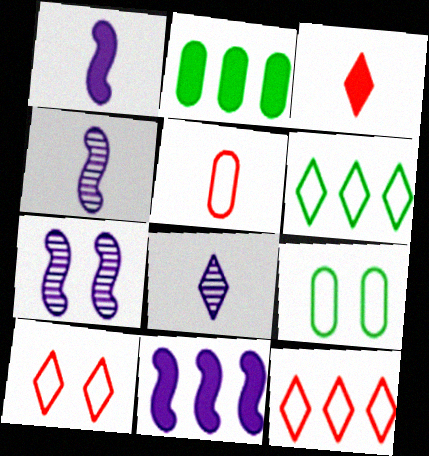[[2, 4, 10]]